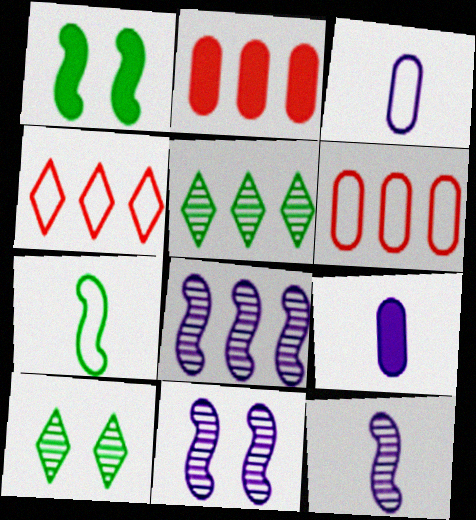[[8, 11, 12]]